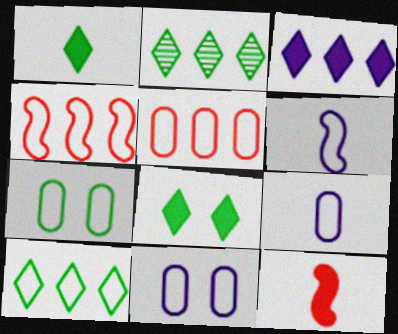[[2, 11, 12], 
[5, 7, 9]]